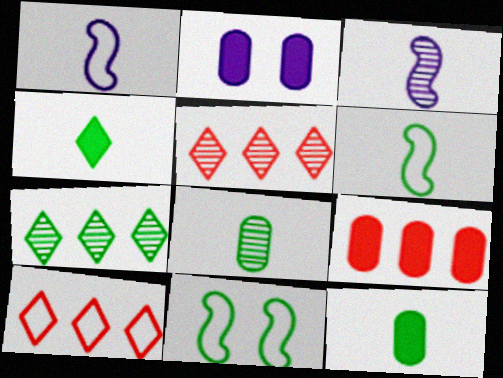[[2, 5, 6], 
[2, 9, 12], 
[4, 6, 8], 
[7, 11, 12]]